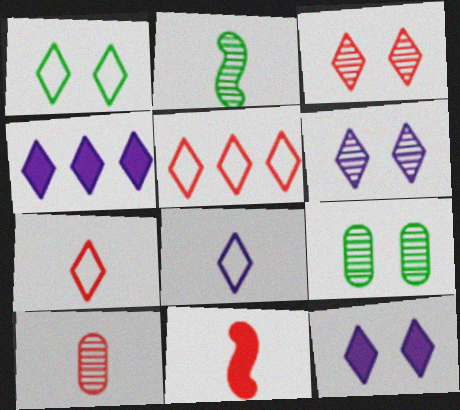[[1, 3, 12], 
[1, 5, 8], 
[4, 6, 8], 
[7, 10, 11]]